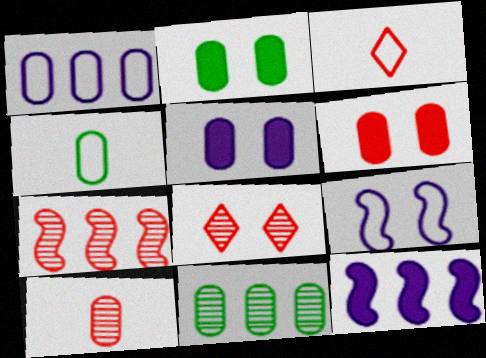[[1, 2, 10], 
[2, 4, 11], 
[2, 5, 6], 
[2, 8, 9], 
[3, 6, 7], 
[4, 8, 12], 
[7, 8, 10]]